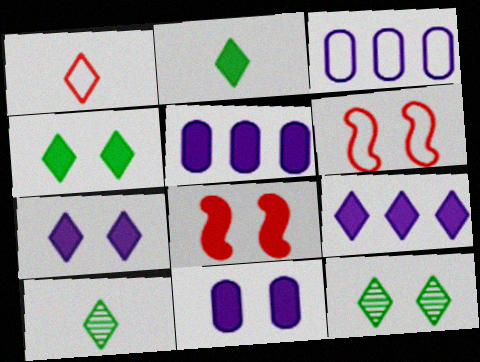[[1, 9, 12], 
[2, 5, 8], 
[3, 8, 10], 
[4, 8, 11], 
[5, 6, 10], 
[6, 11, 12]]